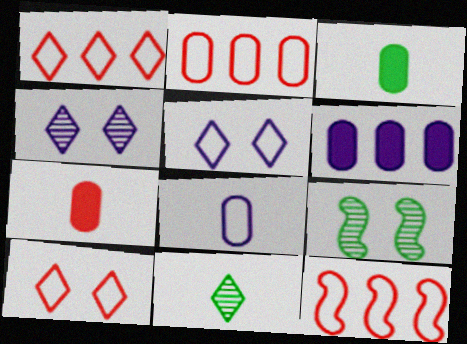[[1, 2, 12], 
[3, 4, 12]]